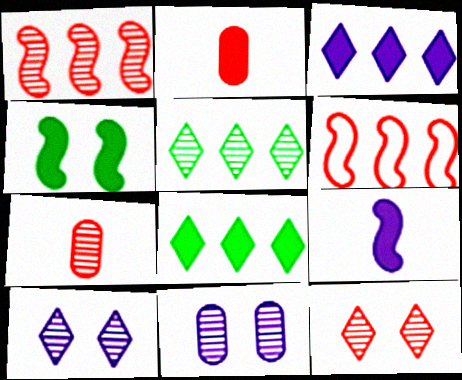[[1, 7, 12], 
[2, 3, 4], 
[2, 6, 12]]